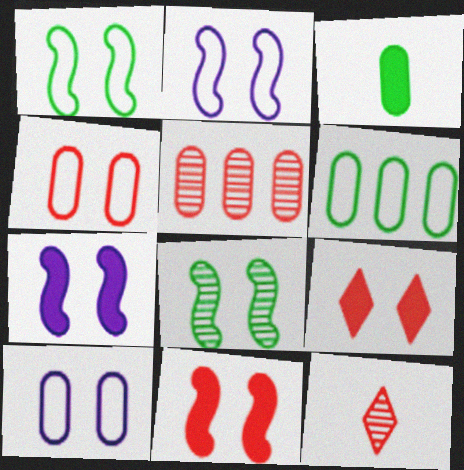[[2, 8, 11], 
[3, 5, 10], 
[6, 7, 12], 
[8, 9, 10]]